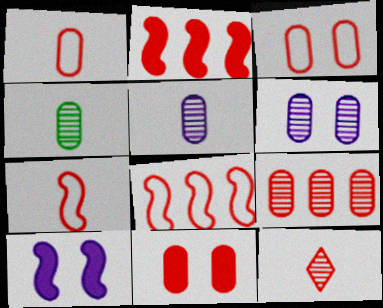[[1, 9, 11], 
[2, 3, 12], 
[4, 6, 9], 
[8, 11, 12]]